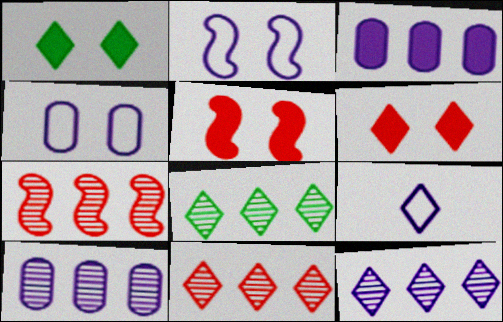[[1, 9, 11], 
[6, 8, 9], 
[7, 8, 10], 
[8, 11, 12]]